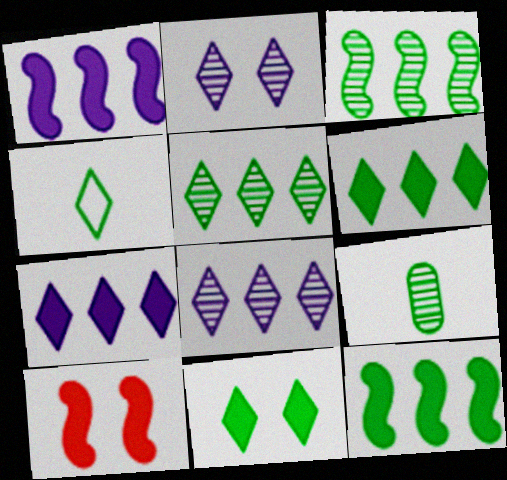[[4, 5, 11]]